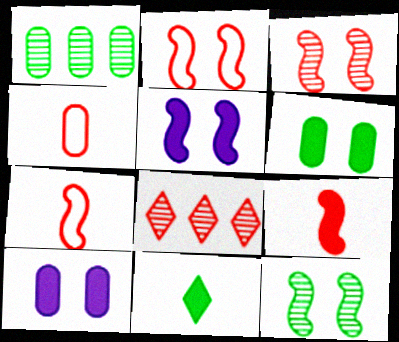[[1, 4, 10], 
[2, 5, 12]]